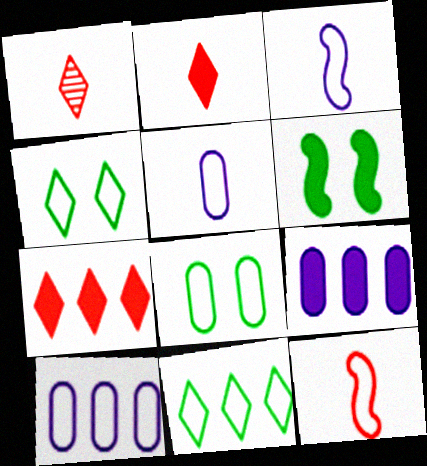[[1, 6, 10], 
[2, 6, 9], 
[4, 10, 12]]